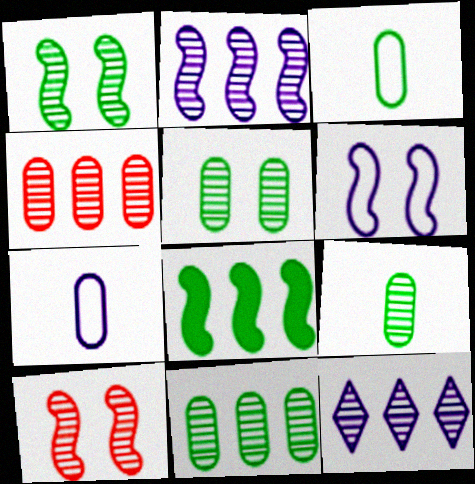[[5, 9, 11], 
[9, 10, 12]]